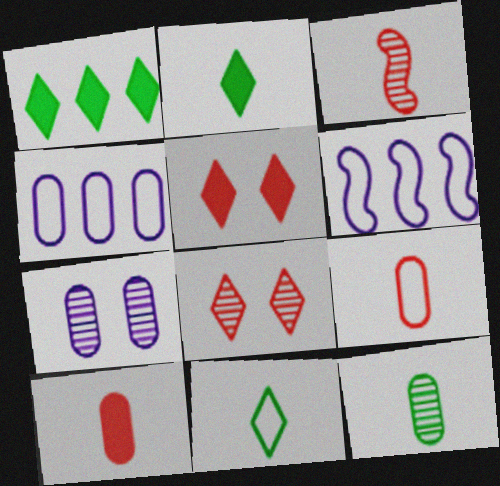[[5, 6, 12]]